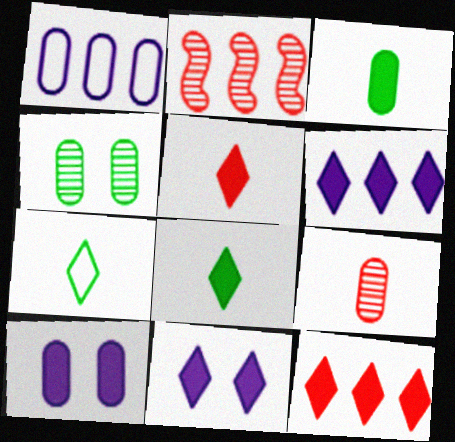[[2, 7, 10], 
[8, 11, 12]]